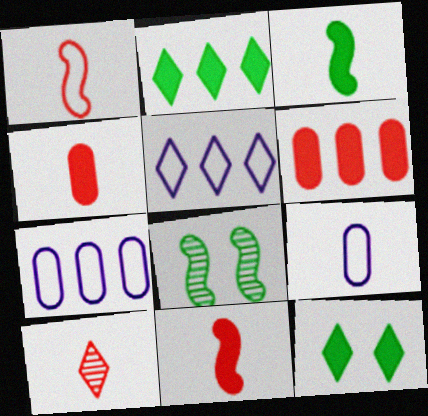[[1, 4, 10], 
[3, 9, 10], 
[4, 5, 8], 
[5, 10, 12]]